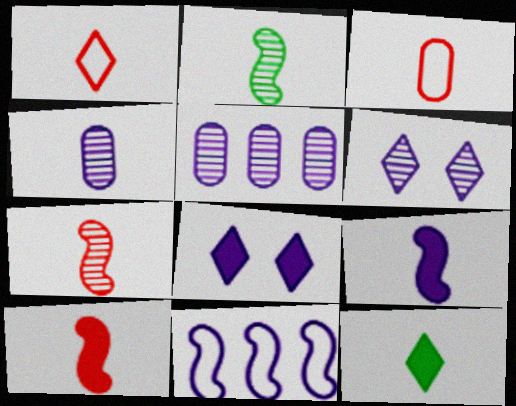[[4, 8, 11]]